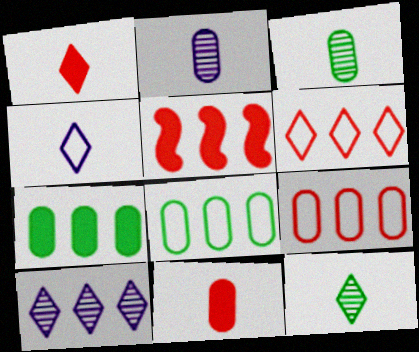[[1, 4, 12], 
[5, 8, 10]]